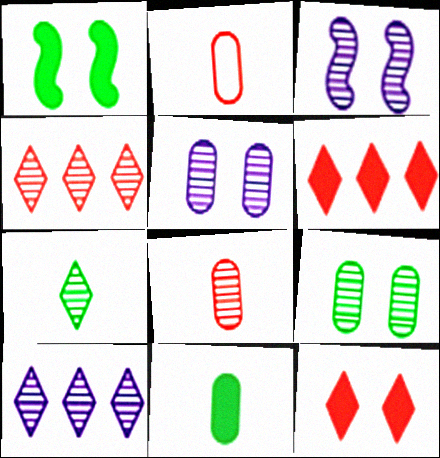[[1, 2, 10]]